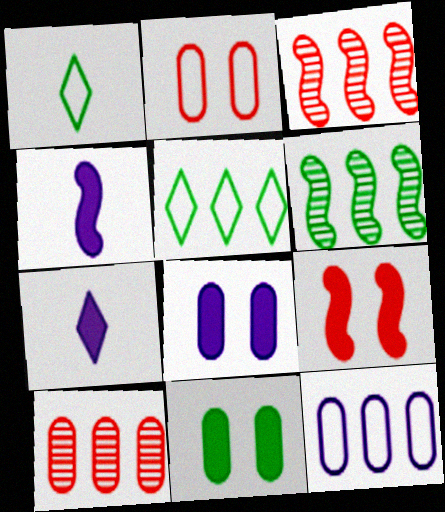[[1, 3, 8], 
[1, 6, 11], 
[2, 6, 7]]